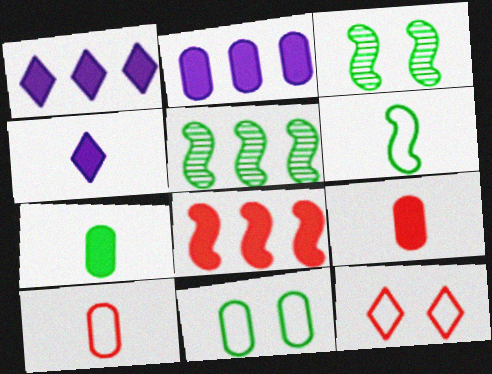[[1, 3, 10]]